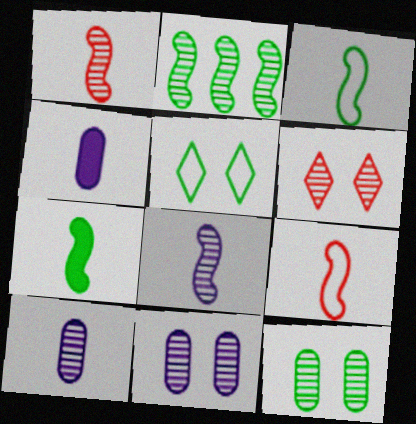[[2, 6, 10], 
[7, 8, 9]]